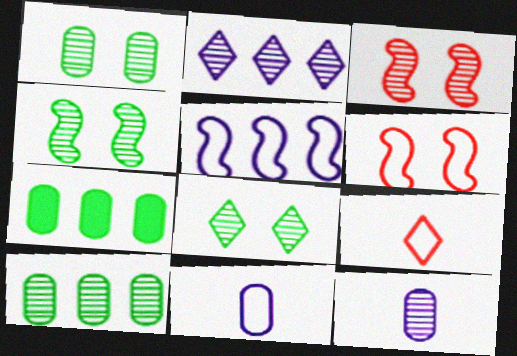[[1, 4, 8]]